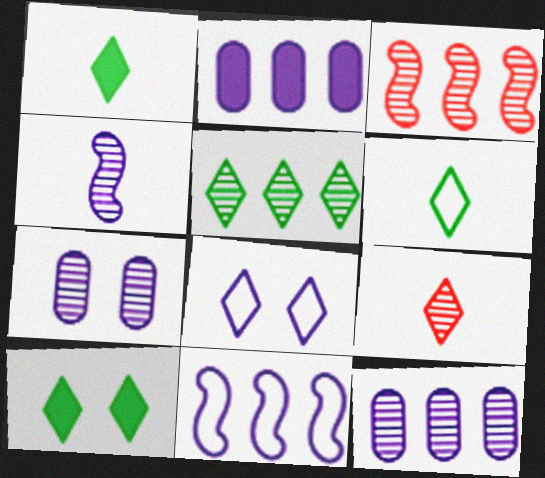[[2, 4, 8], 
[3, 5, 12], 
[5, 6, 10]]